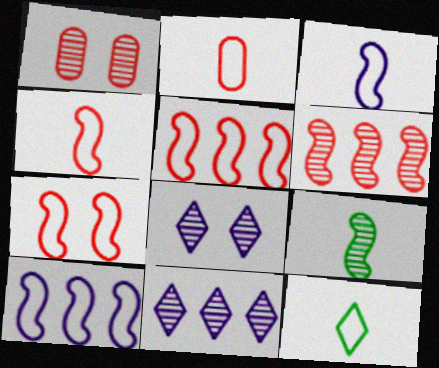[[1, 9, 11], 
[2, 3, 12], 
[4, 5, 7]]